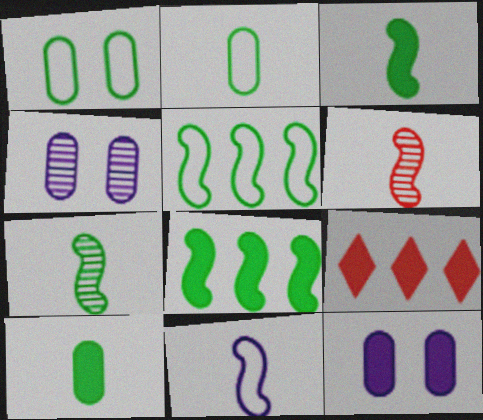[[3, 6, 11], 
[3, 9, 12]]